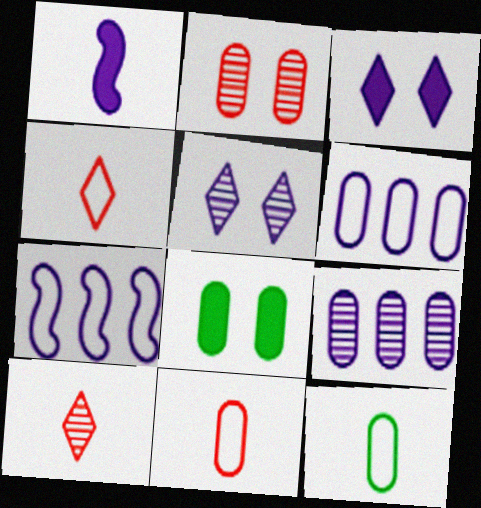[[1, 5, 6], 
[1, 10, 12], 
[7, 8, 10], 
[8, 9, 11]]